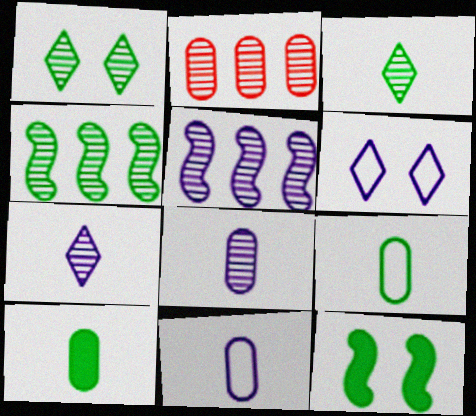[]